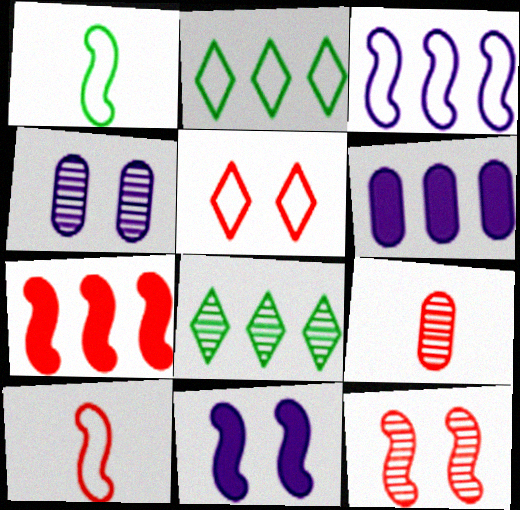[[2, 9, 11], 
[5, 7, 9], 
[7, 10, 12]]